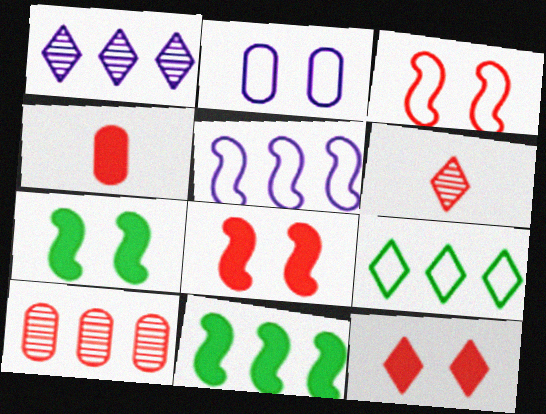[[2, 6, 11]]